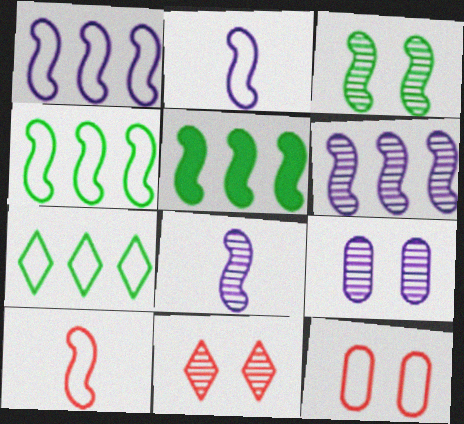[[2, 7, 12], 
[3, 9, 11]]